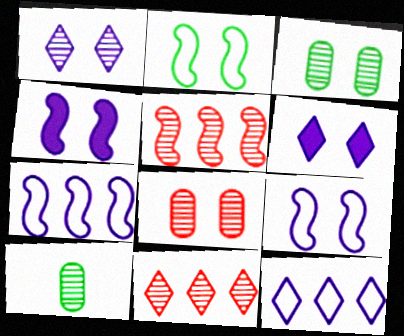[[1, 5, 10], 
[2, 6, 8]]